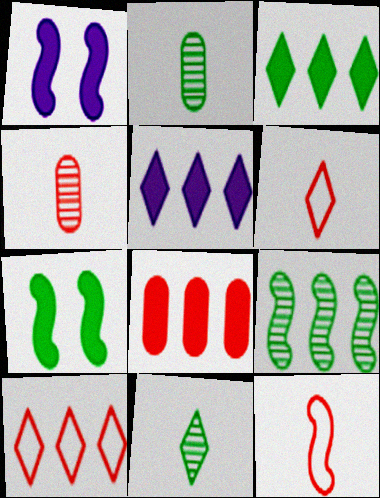[[1, 2, 10], 
[1, 9, 12]]